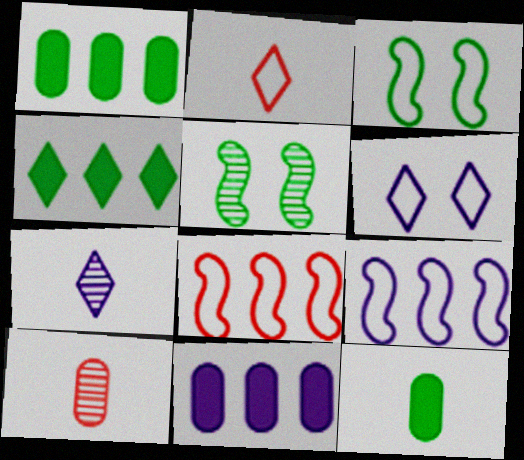[[2, 5, 11]]